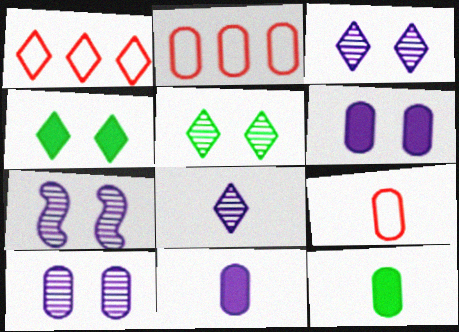[[1, 4, 8], 
[1, 7, 12], 
[2, 10, 12], 
[3, 7, 10]]